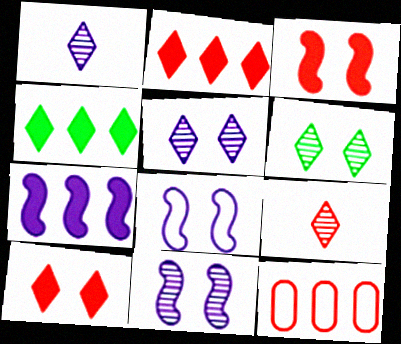[[3, 9, 12]]